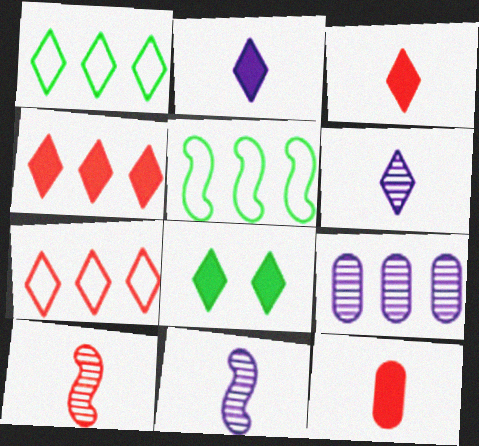[[2, 4, 8], 
[4, 5, 9], 
[6, 7, 8]]